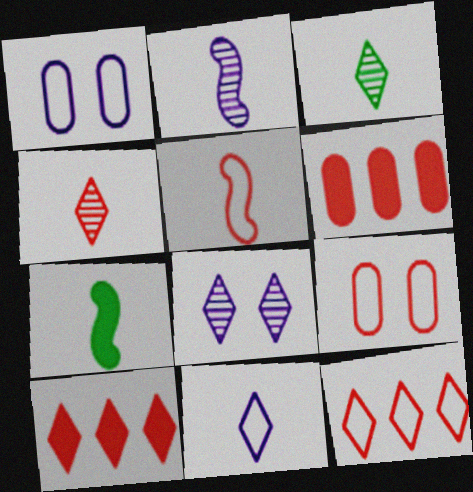[[2, 5, 7], 
[5, 9, 12]]